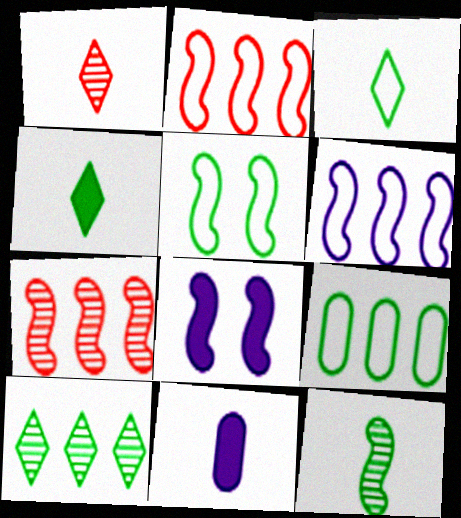[[1, 8, 9], 
[2, 8, 12], 
[3, 5, 9]]